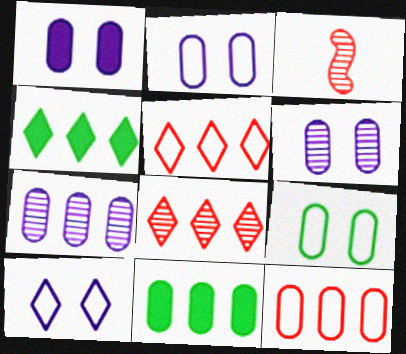[[1, 2, 6], 
[2, 3, 4], 
[3, 10, 11], 
[7, 11, 12]]